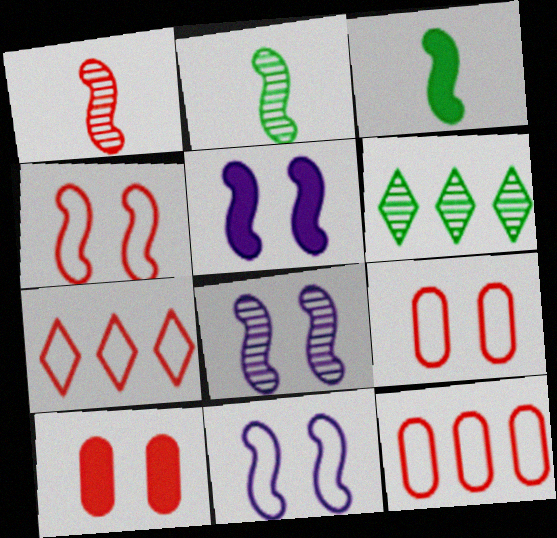[[1, 7, 10], 
[5, 8, 11]]